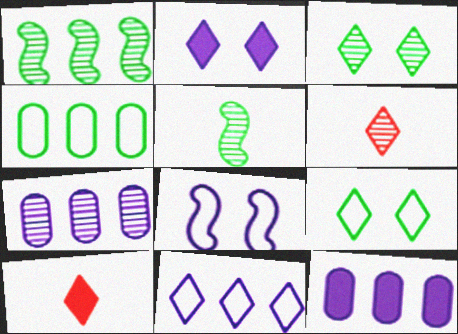[[3, 10, 11]]